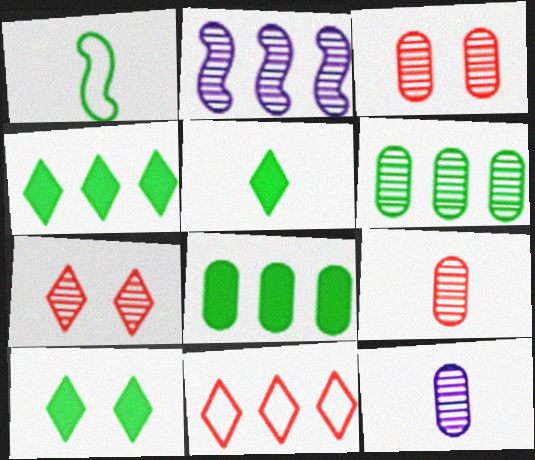[[1, 6, 10], 
[2, 8, 11], 
[3, 6, 12], 
[4, 5, 10]]